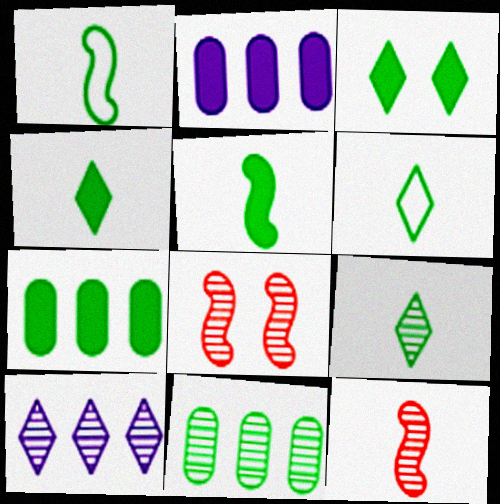[[1, 3, 11], 
[2, 6, 8], 
[3, 5, 7], 
[4, 6, 9]]